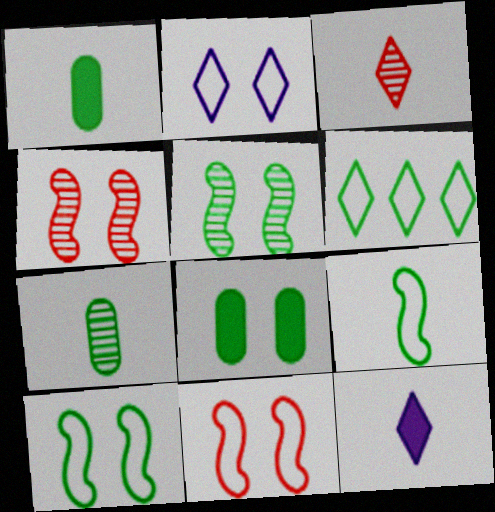[[1, 5, 6], 
[2, 4, 8]]